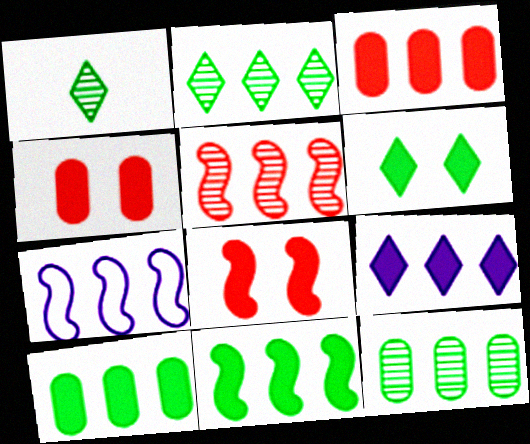[[1, 4, 7], 
[2, 3, 7], 
[3, 9, 11], 
[5, 7, 11]]